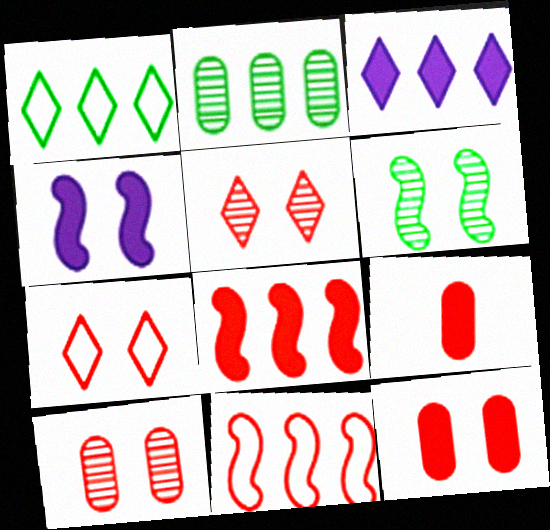[[2, 3, 11], 
[5, 9, 11]]